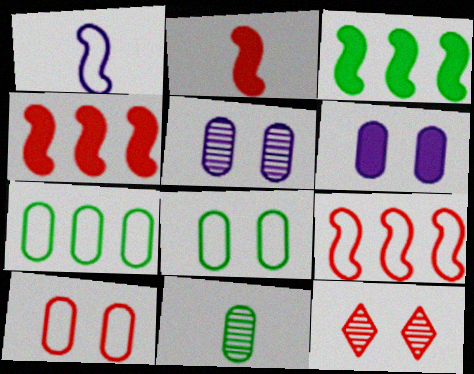[]